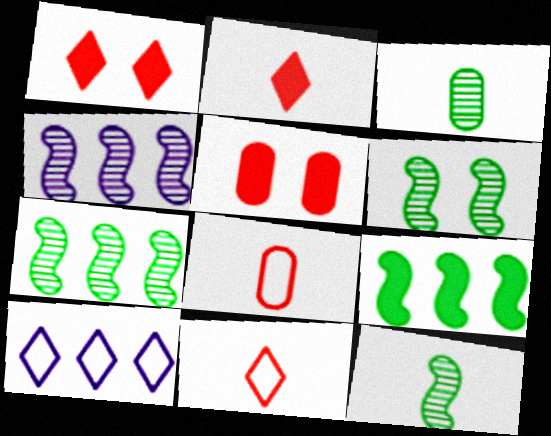[[5, 10, 12], 
[6, 7, 12]]